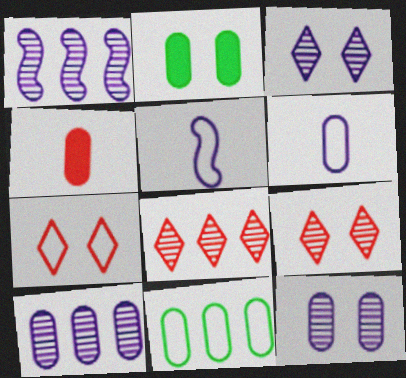[[2, 5, 8], 
[4, 11, 12], 
[5, 7, 11]]